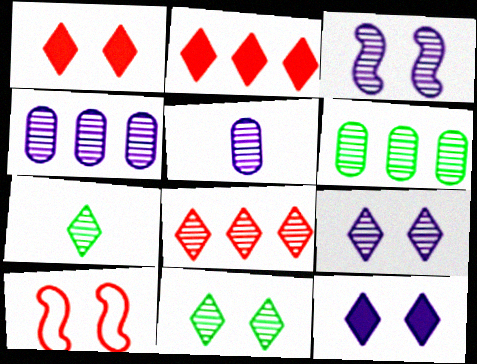[[7, 8, 9]]